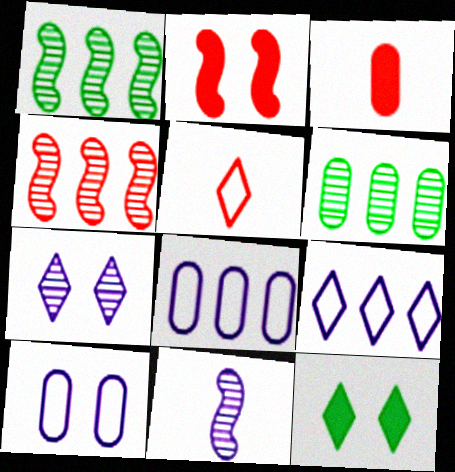[[3, 6, 10]]